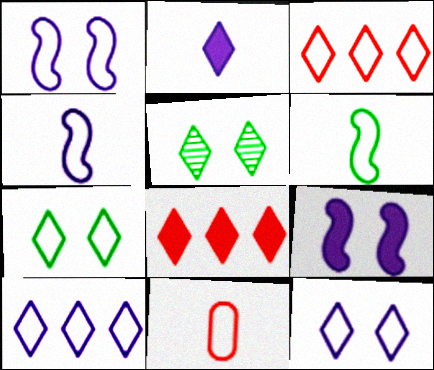[[2, 3, 5]]